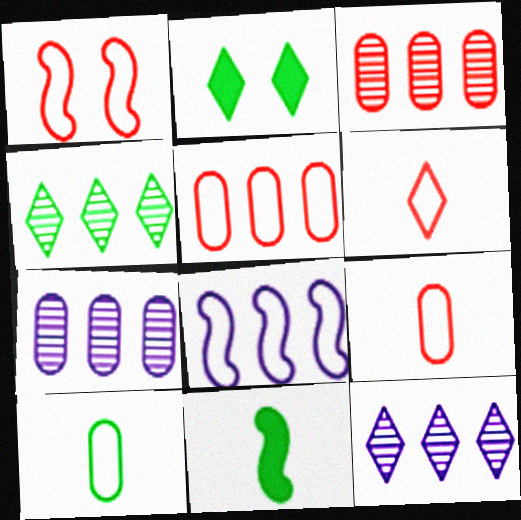[[1, 5, 6], 
[2, 6, 12]]